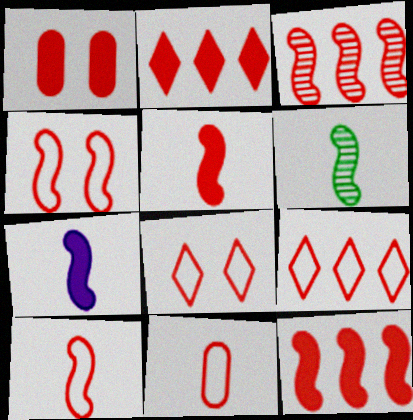[[1, 2, 5], 
[3, 4, 5], 
[4, 9, 11], 
[6, 7, 10]]